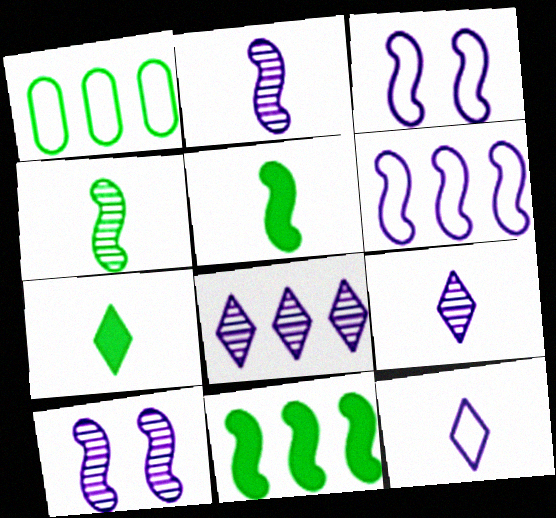[]